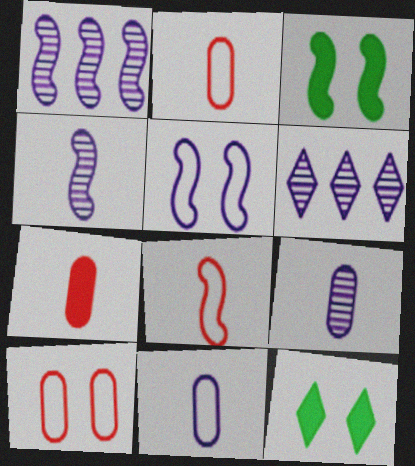[[1, 2, 12], 
[1, 3, 8], 
[2, 3, 6]]